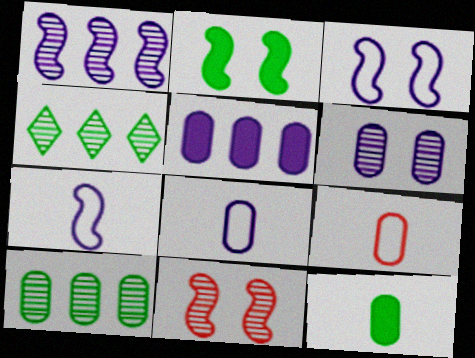[[2, 3, 11], 
[5, 6, 8]]